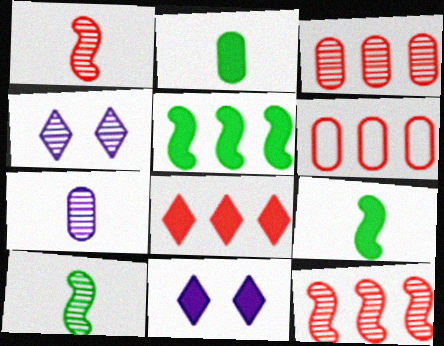[[3, 4, 10], 
[4, 6, 9], 
[6, 8, 12], 
[6, 10, 11]]